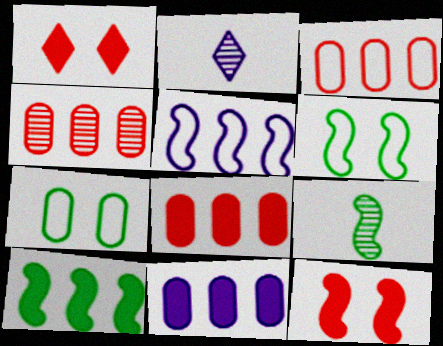[[2, 6, 8], 
[3, 4, 8], 
[5, 9, 12], 
[6, 9, 10]]